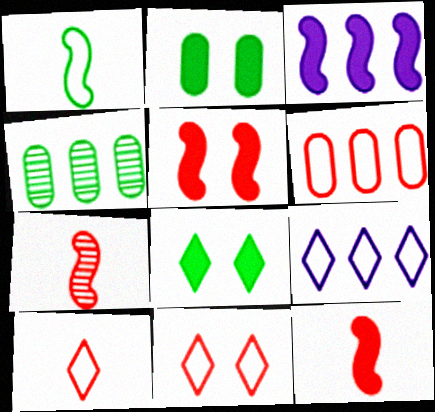[[1, 4, 8], 
[2, 7, 9]]